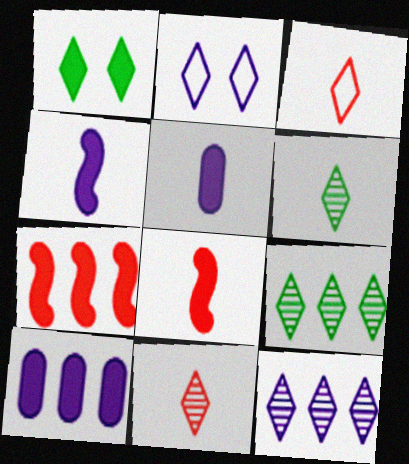[[1, 3, 12], 
[1, 5, 7], 
[1, 8, 10]]